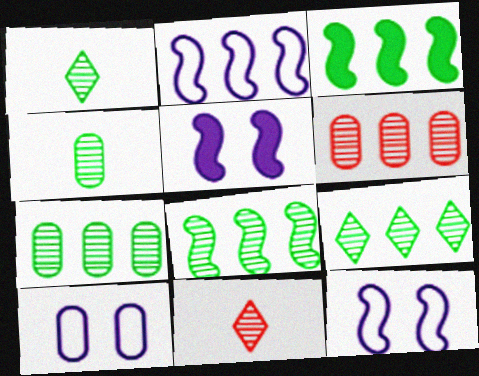[[3, 10, 11], 
[7, 8, 9]]